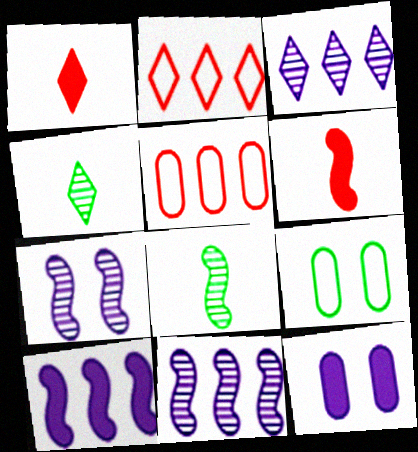[[1, 9, 11], 
[2, 8, 12], 
[3, 6, 9]]